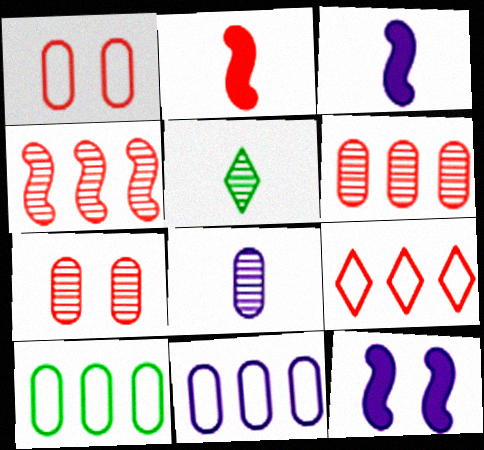[[2, 7, 9]]